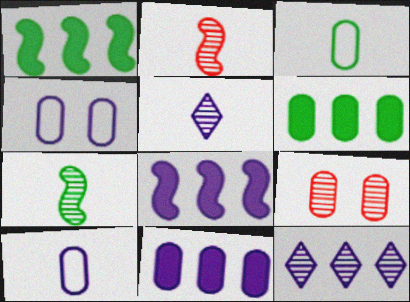[[3, 9, 11], 
[4, 5, 8], 
[6, 9, 10], 
[7, 9, 12]]